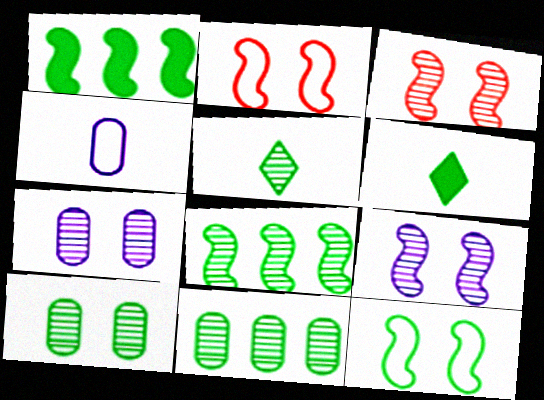[[5, 8, 10], 
[6, 11, 12]]